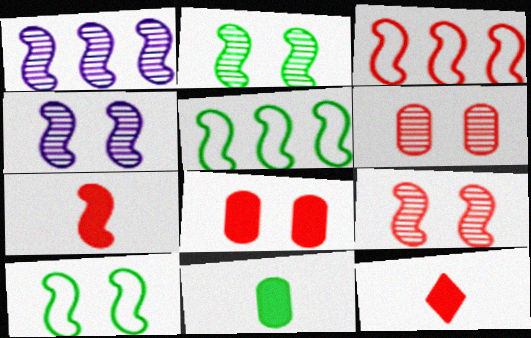[[1, 7, 10], 
[2, 4, 9], 
[3, 6, 12], 
[3, 7, 9], 
[4, 5, 7]]